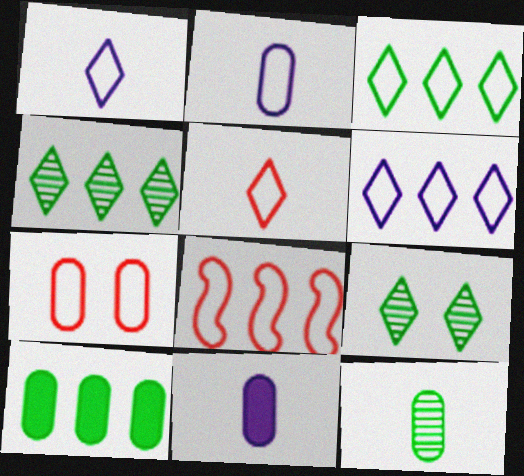[[5, 7, 8], 
[8, 9, 11]]